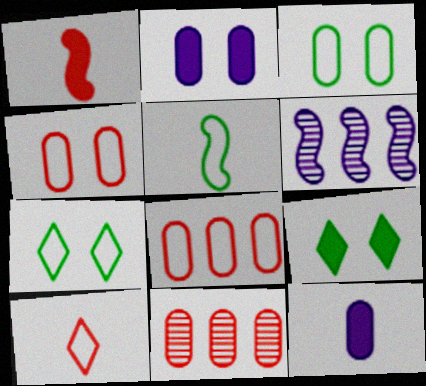[[3, 11, 12]]